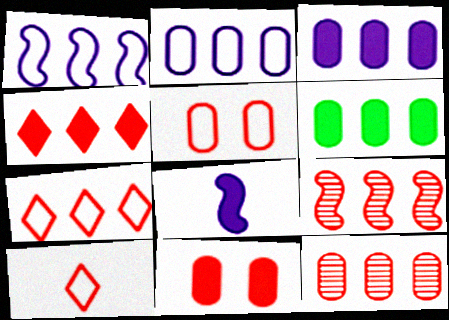[[2, 6, 12], 
[9, 10, 11]]